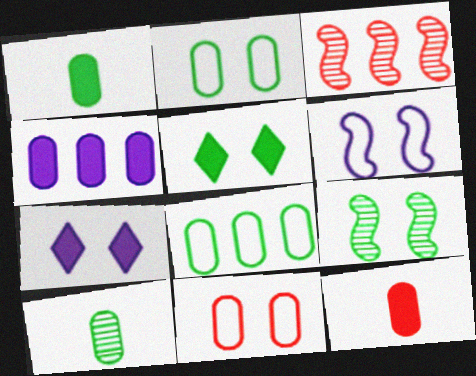[[2, 5, 9], 
[4, 10, 11], 
[7, 9, 11]]